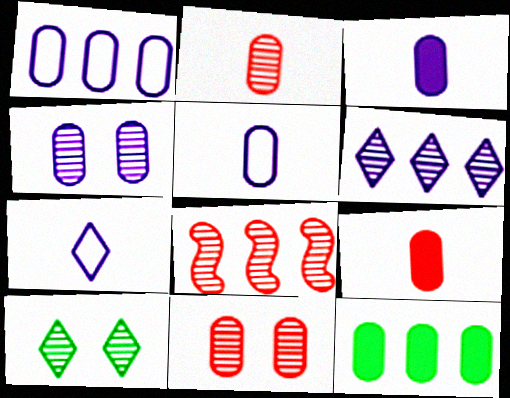[[1, 3, 4], 
[5, 11, 12]]